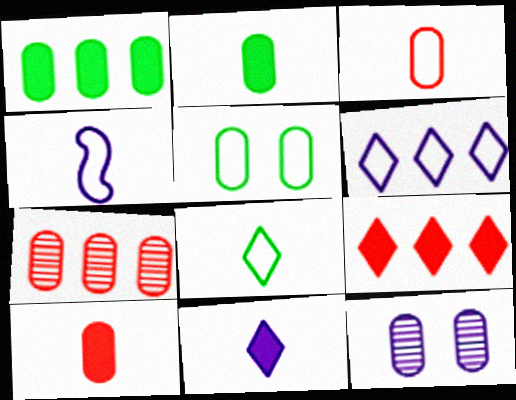[[1, 3, 12], 
[3, 4, 8]]